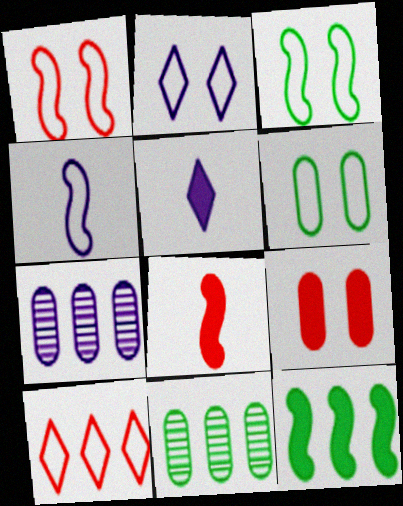[[1, 2, 6], 
[1, 5, 11], 
[2, 8, 11], 
[4, 6, 10], 
[5, 9, 12], 
[7, 10, 12]]